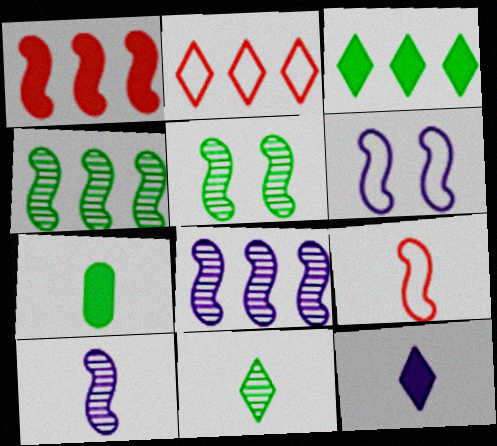[]